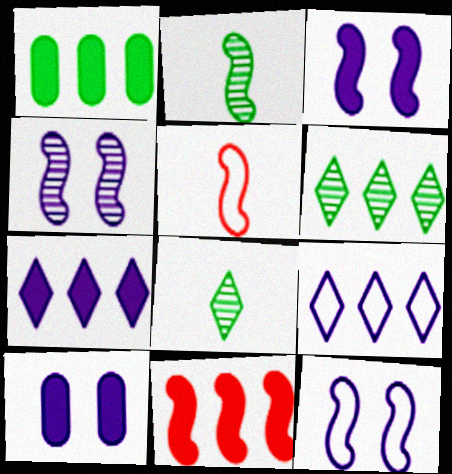[[1, 7, 11], 
[2, 11, 12], 
[3, 4, 12], 
[5, 6, 10]]